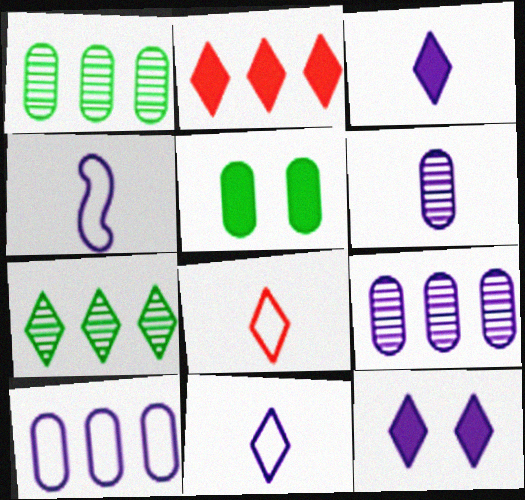[[3, 4, 6], 
[4, 9, 12], 
[7, 8, 12]]